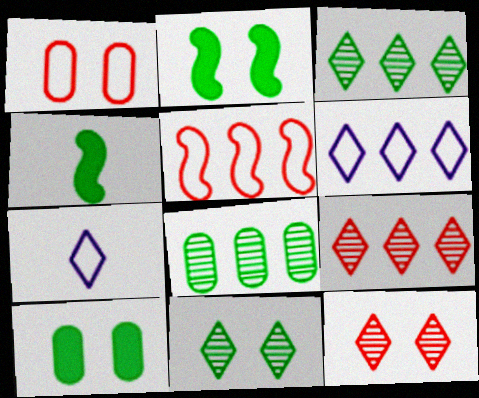[]